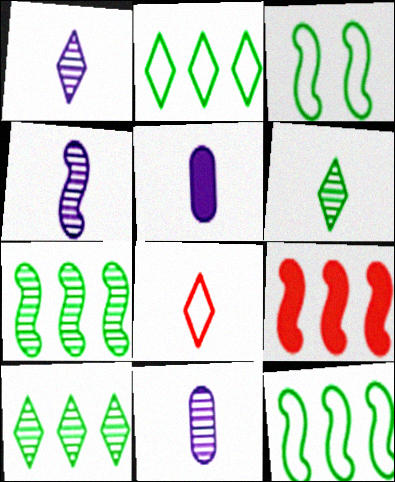[[1, 4, 11], 
[3, 4, 9]]